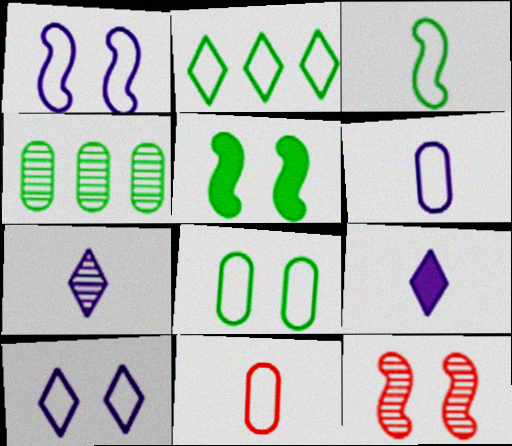[[1, 2, 11], 
[1, 5, 12], 
[2, 3, 8], 
[4, 7, 12]]